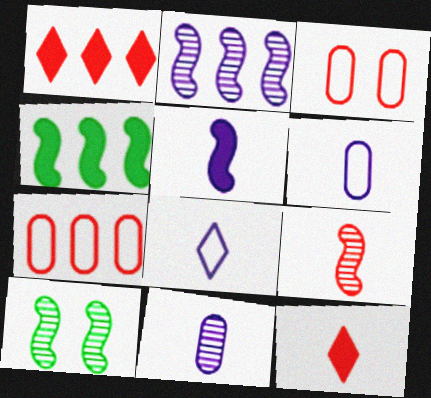[[1, 3, 9], 
[1, 6, 10], 
[2, 9, 10], 
[5, 8, 11]]